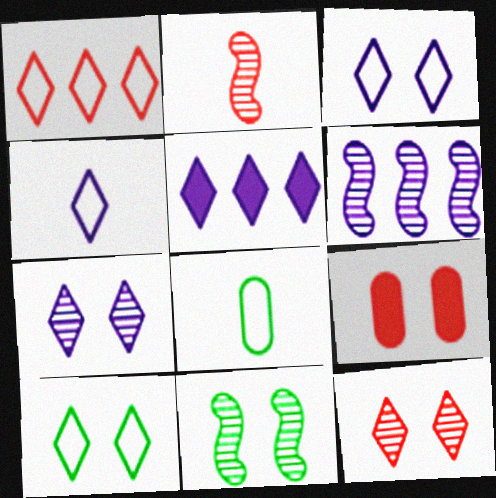[[1, 2, 9], 
[1, 4, 10], 
[2, 6, 11], 
[3, 9, 11], 
[4, 5, 7]]